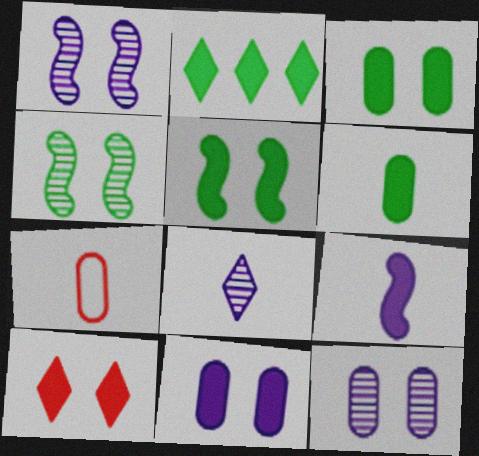[[1, 2, 7], 
[2, 5, 6], 
[5, 10, 11]]